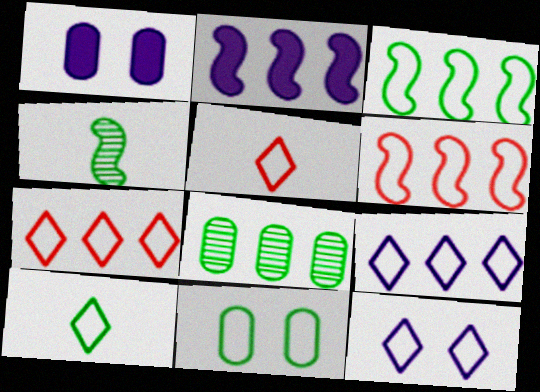[[1, 4, 7], 
[2, 7, 8], 
[3, 10, 11], 
[7, 10, 12]]